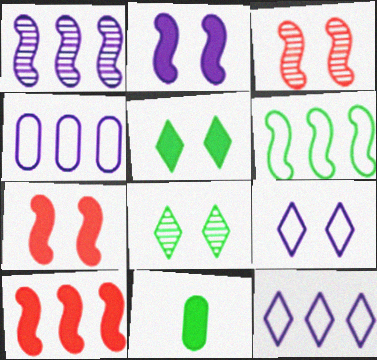[[1, 6, 10], 
[3, 11, 12], 
[6, 8, 11]]